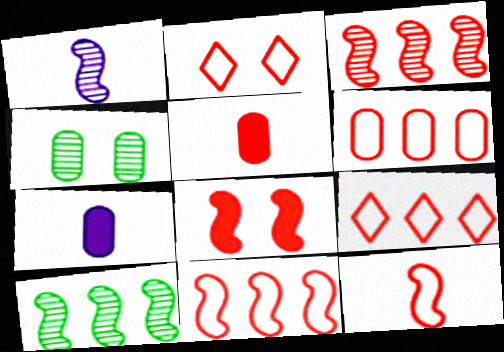[[2, 3, 5], 
[2, 6, 12], 
[2, 7, 10], 
[3, 8, 12], 
[4, 6, 7], 
[6, 9, 11]]